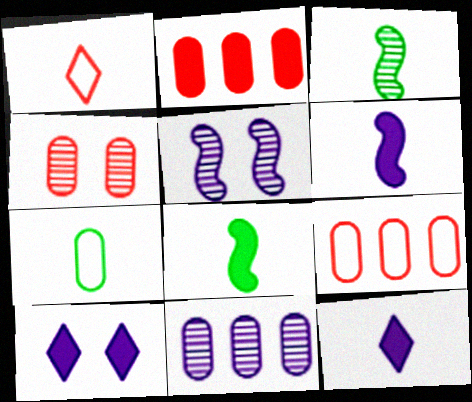[[2, 8, 10], 
[3, 9, 10]]